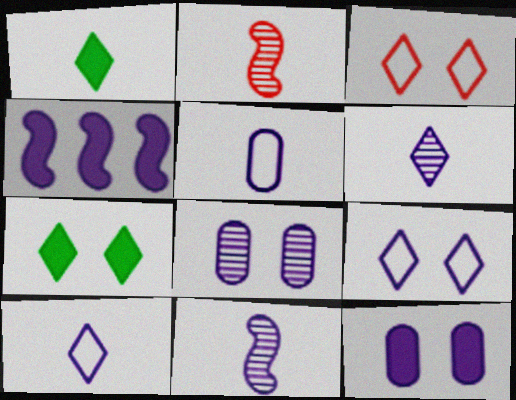[[1, 2, 5], 
[4, 8, 10]]